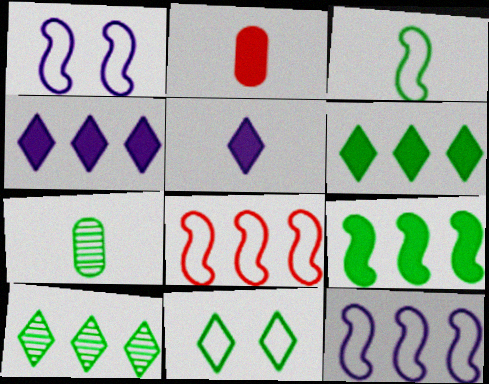[[1, 2, 10], 
[1, 3, 8], 
[7, 9, 11]]